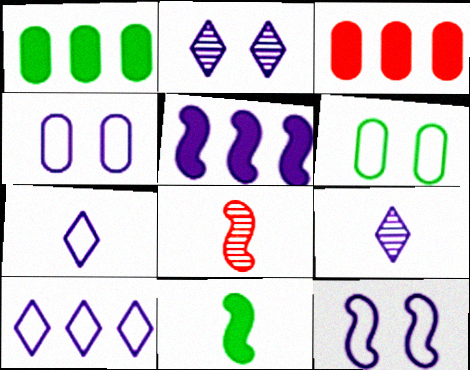[[4, 5, 9]]